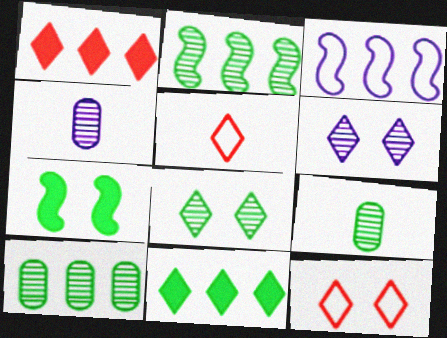[[1, 3, 10], 
[2, 8, 9], 
[5, 6, 11]]